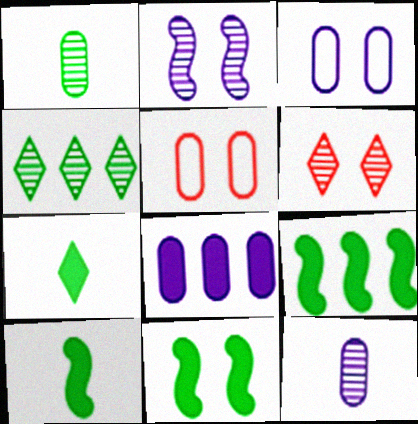[[1, 5, 8], 
[3, 6, 11], 
[3, 8, 12], 
[9, 10, 11]]